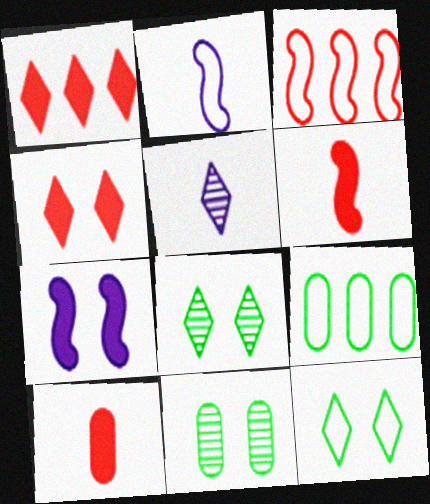[[1, 2, 11], 
[1, 5, 12]]